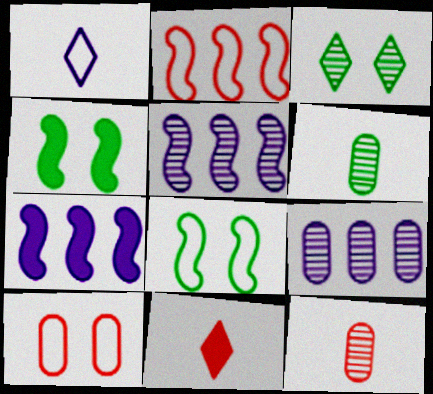[[3, 5, 12], 
[8, 9, 11]]